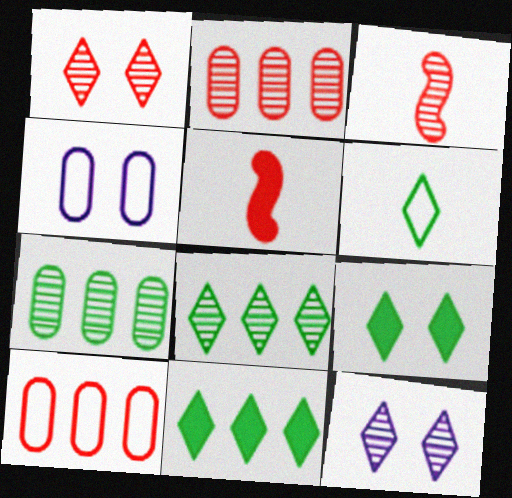[[1, 2, 3], 
[1, 5, 10], 
[3, 4, 11], 
[3, 7, 12], 
[4, 5, 8], 
[6, 8, 9]]